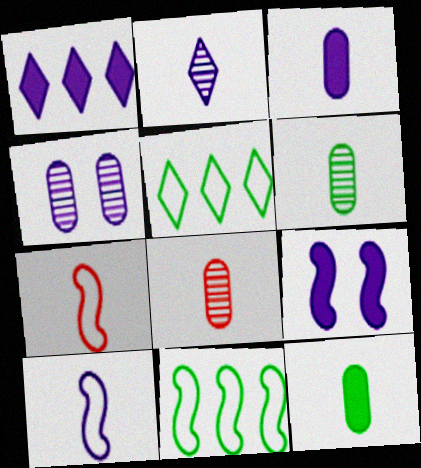[[1, 3, 9], 
[1, 4, 10], 
[2, 3, 10], 
[2, 7, 12], 
[5, 8, 9]]